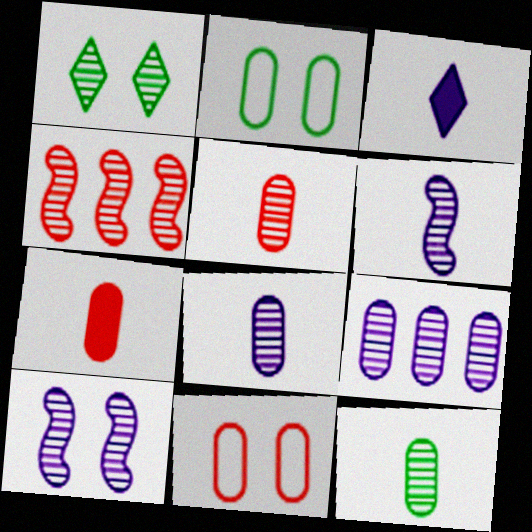[[1, 4, 8], 
[2, 3, 4], 
[2, 7, 9], 
[5, 8, 12]]